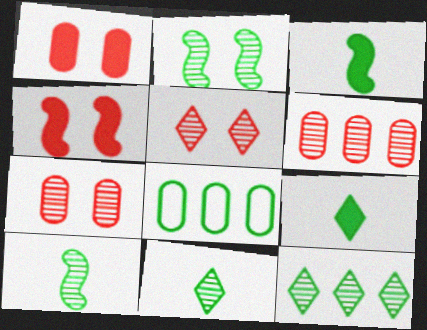[[2, 8, 9]]